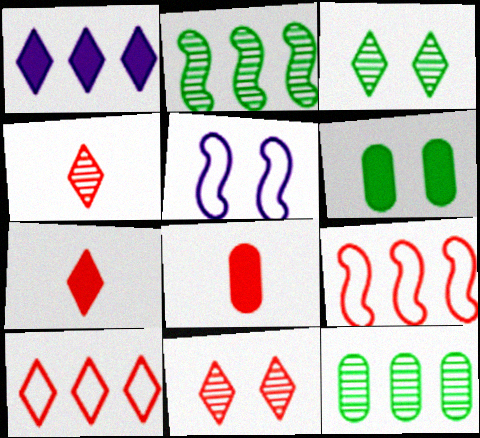[[1, 9, 12], 
[5, 6, 11], 
[5, 7, 12], 
[7, 10, 11], 
[8, 9, 11]]